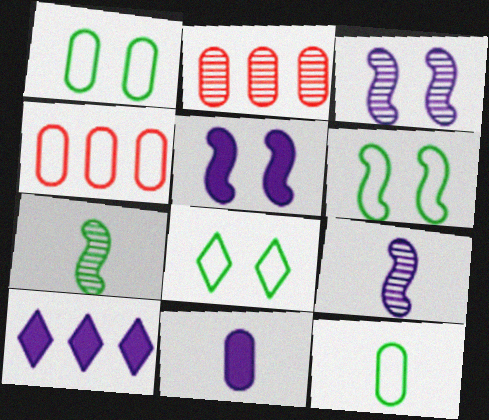[[1, 2, 11], 
[1, 6, 8], 
[5, 10, 11]]